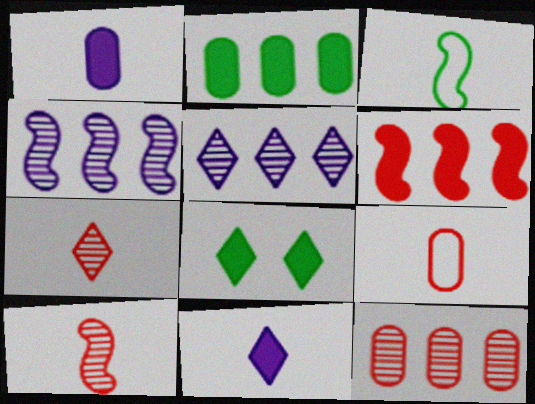[[1, 3, 7], 
[1, 6, 8], 
[4, 8, 9]]